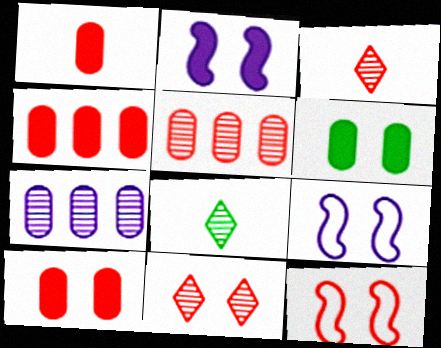[[1, 4, 10], 
[3, 4, 12], 
[4, 8, 9], 
[6, 9, 11], 
[10, 11, 12]]